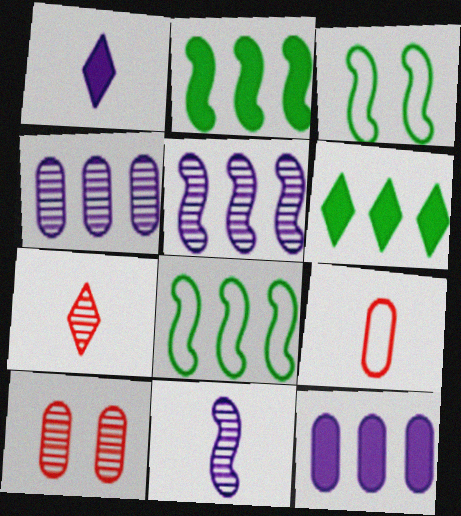[[1, 8, 10], 
[3, 7, 12]]